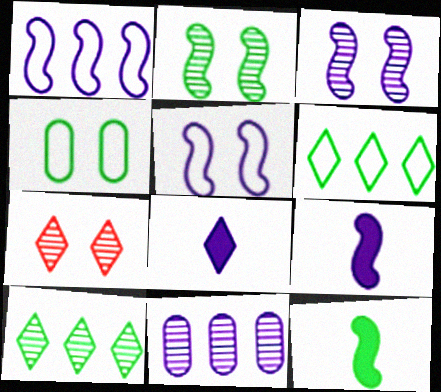[[1, 3, 9], 
[4, 10, 12], 
[5, 8, 11], 
[6, 7, 8]]